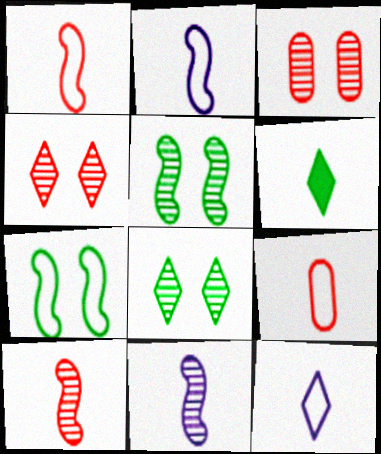[[6, 9, 11]]